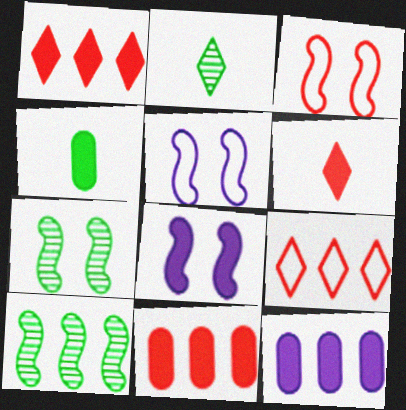[[1, 4, 8], 
[2, 3, 12], 
[2, 5, 11], 
[3, 7, 8], 
[9, 10, 12]]